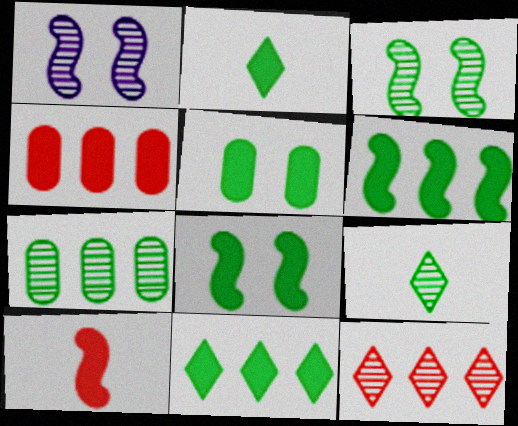[[2, 5, 6], 
[3, 7, 9]]